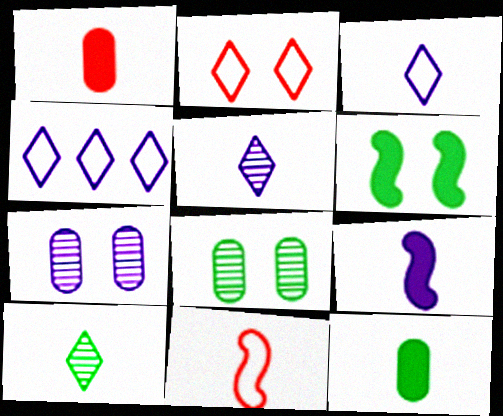[[2, 6, 7], 
[4, 7, 9], 
[5, 11, 12]]